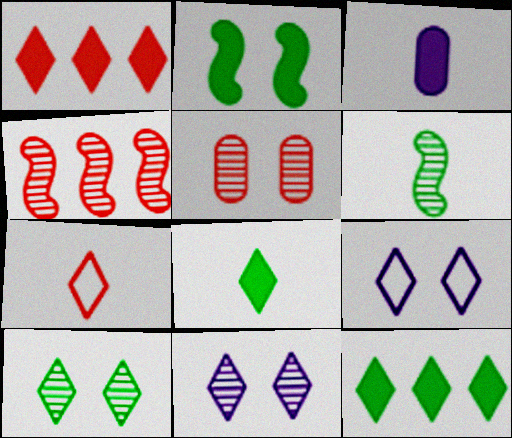[[1, 2, 3], 
[2, 5, 9], 
[3, 6, 7], 
[7, 11, 12]]